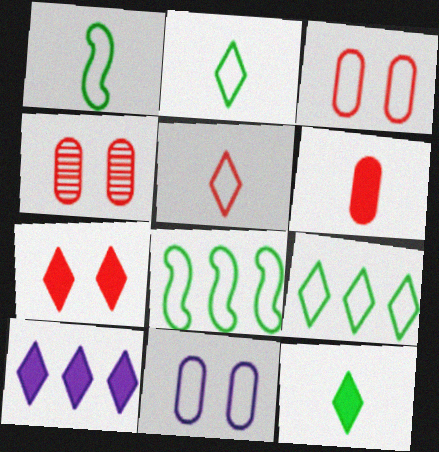[[1, 4, 10], 
[5, 8, 11], 
[7, 10, 12]]